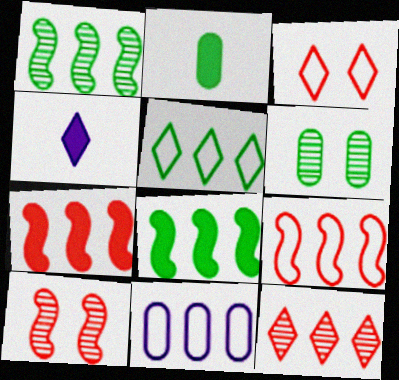[[4, 6, 9], 
[5, 9, 11], 
[8, 11, 12]]